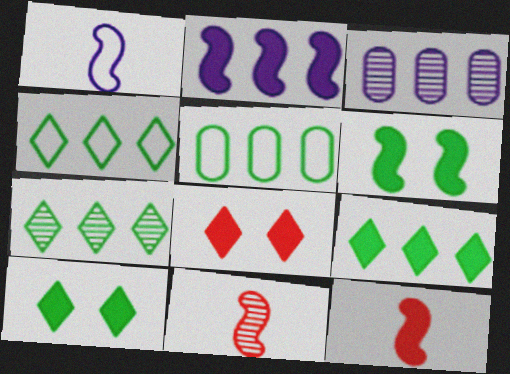[[2, 6, 12], 
[4, 7, 9]]